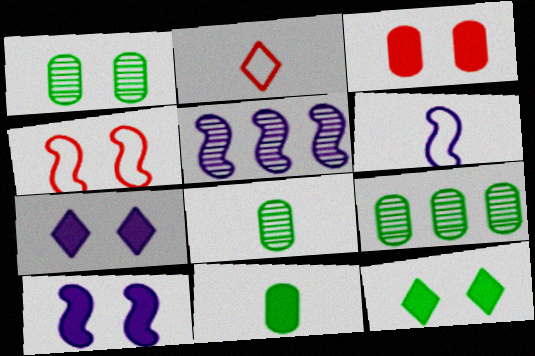[[1, 4, 7], 
[1, 8, 9], 
[2, 9, 10], 
[3, 10, 12], 
[5, 6, 10]]